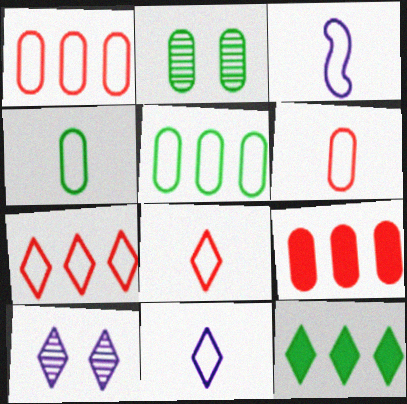[[3, 4, 8], 
[8, 10, 12]]